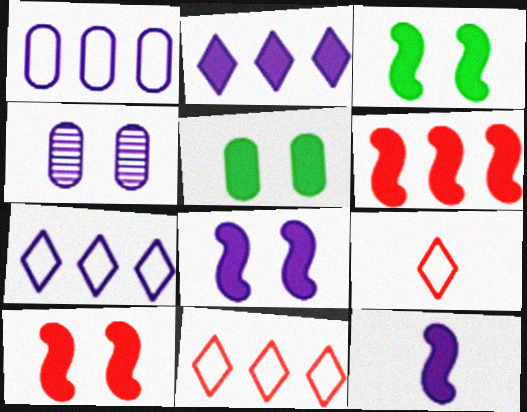[[3, 6, 12], 
[3, 8, 10], 
[4, 7, 12]]